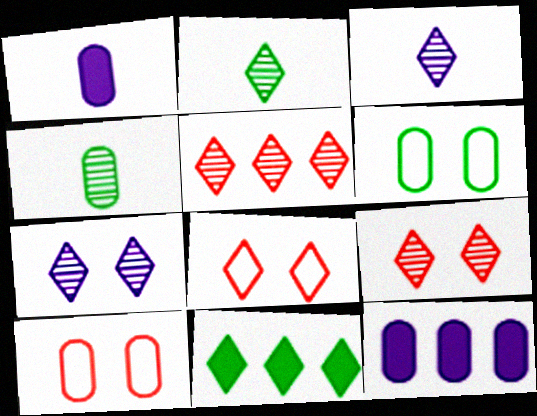[[2, 5, 7], 
[3, 8, 11], 
[4, 10, 12]]